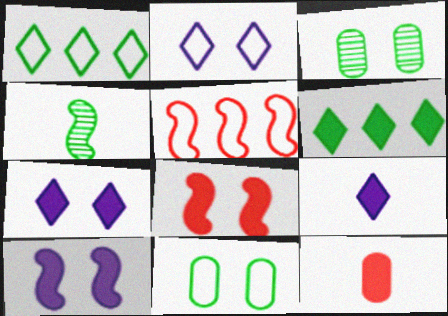[[2, 3, 8], 
[3, 5, 9], 
[4, 5, 10], 
[4, 6, 11], 
[6, 10, 12]]